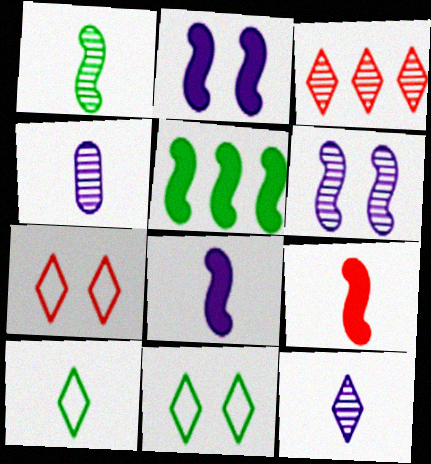[[2, 5, 9], 
[4, 5, 7], 
[4, 9, 10]]